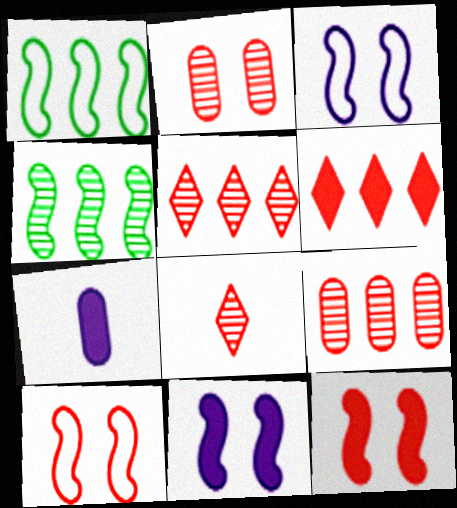[]